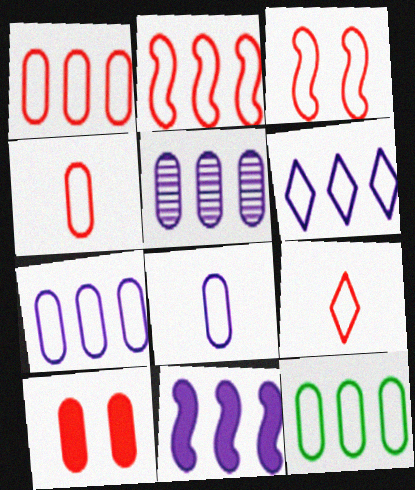[[1, 3, 9], 
[1, 7, 12], 
[2, 6, 12], 
[5, 6, 11]]